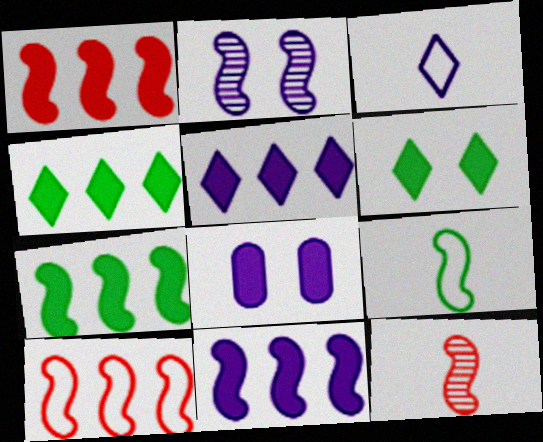[[1, 2, 9], 
[1, 7, 11]]